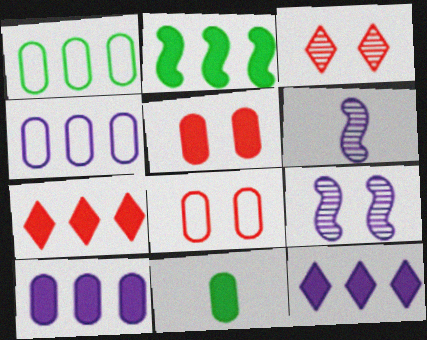[[2, 7, 10], 
[5, 10, 11]]